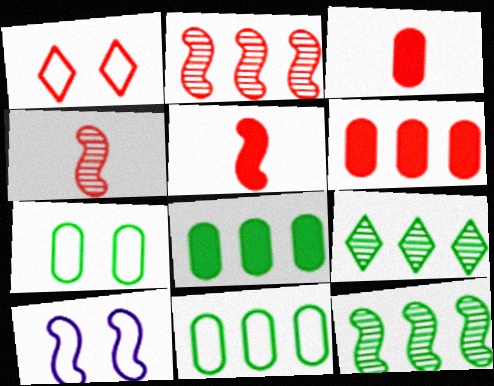[[1, 2, 3], 
[1, 4, 6], 
[1, 7, 10], 
[3, 9, 10], 
[5, 10, 12]]